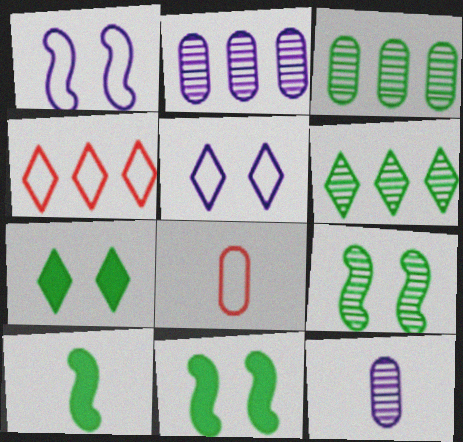[[4, 11, 12]]